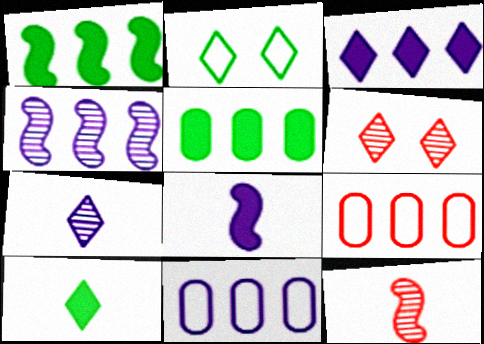[[3, 4, 11]]